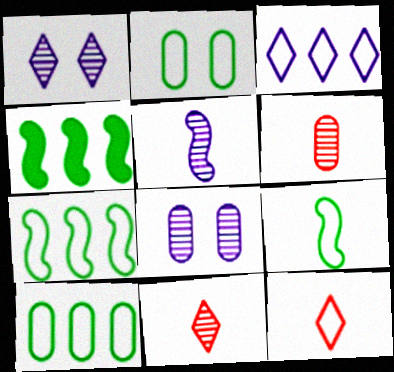[[4, 8, 12]]